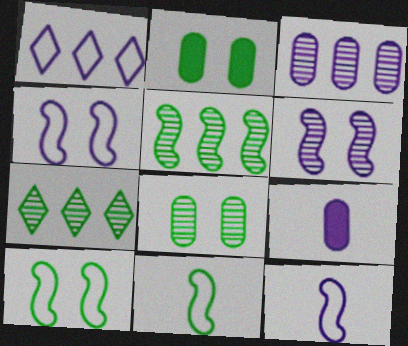[[1, 6, 9], 
[2, 7, 11]]